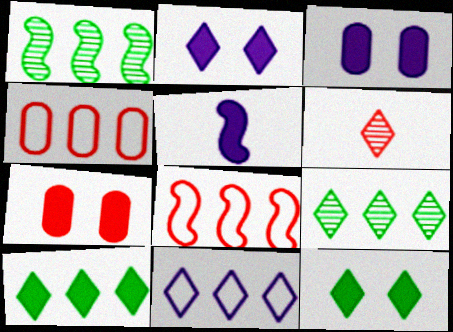[[5, 7, 10], 
[6, 7, 8], 
[6, 11, 12]]